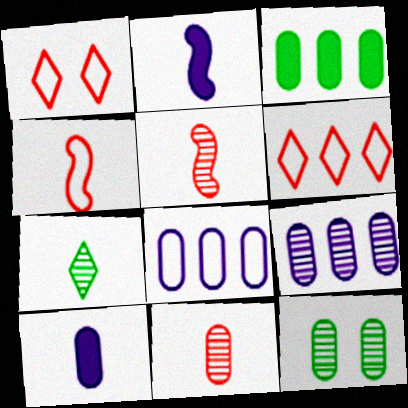[[2, 6, 12], 
[4, 7, 10], 
[9, 11, 12]]